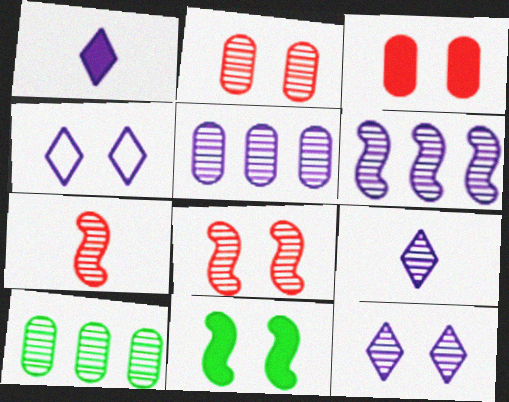[[2, 4, 11], 
[7, 10, 12], 
[8, 9, 10]]